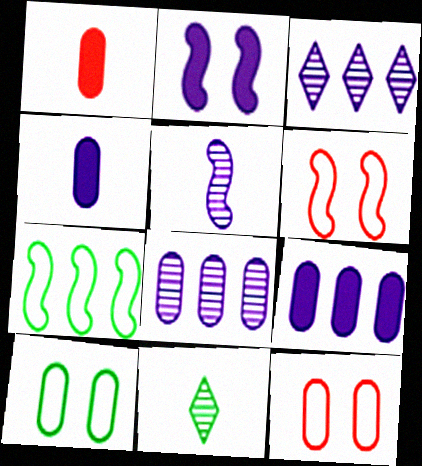[[1, 8, 10], 
[6, 9, 11]]